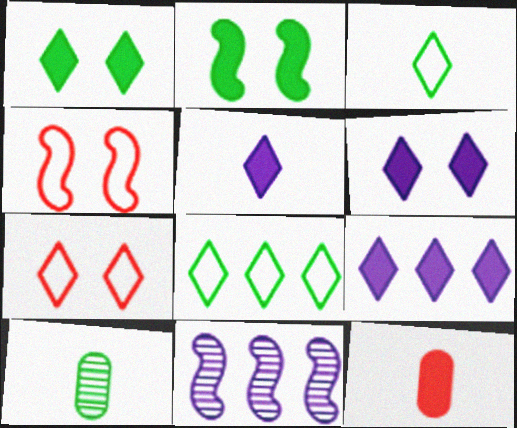[[2, 8, 10], 
[2, 9, 12], 
[4, 9, 10], 
[5, 6, 9]]